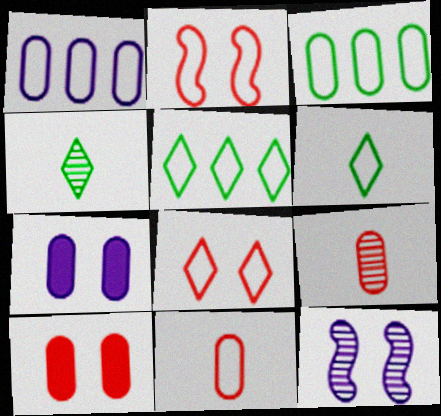[[1, 2, 6], 
[3, 7, 9]]